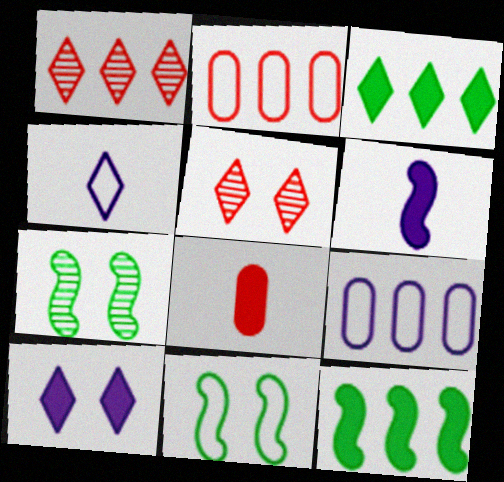[[1, 9, 12], 
[2, 4, 11], 
[3, 4, 5], 
[8, 10, 12]]